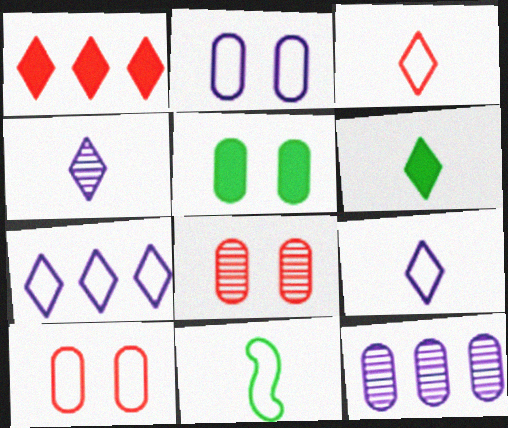[[2, 5, 8], 
[3, 4, 6], 
[7, 10, 11]]